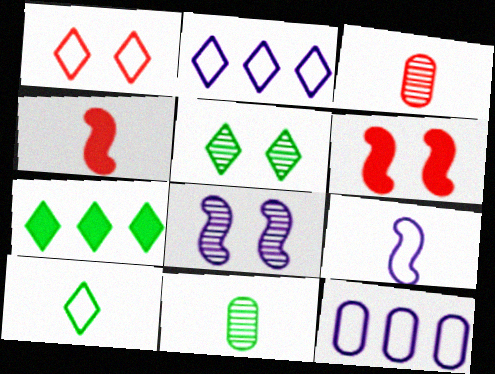[[1, 2, 10], 
[2, 6, 11], 
[4, 5, 12], 
[5, 7, 10]]